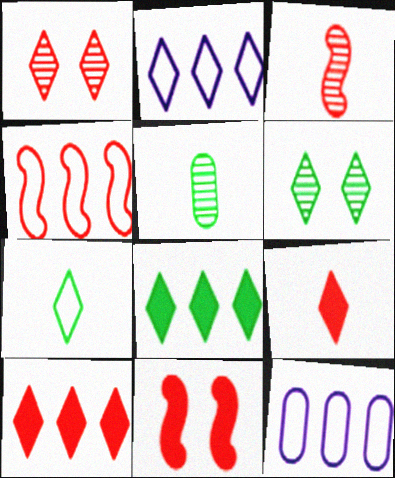[[2, 5, 11], 
[2, 6, 9], 
[3, 4, 11], 
[6, 7, 8]]